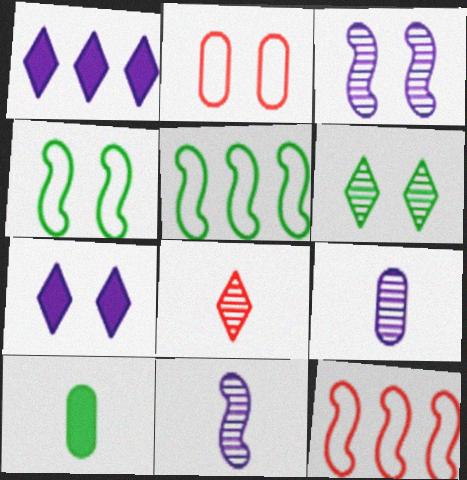[[5, 6, 10]]